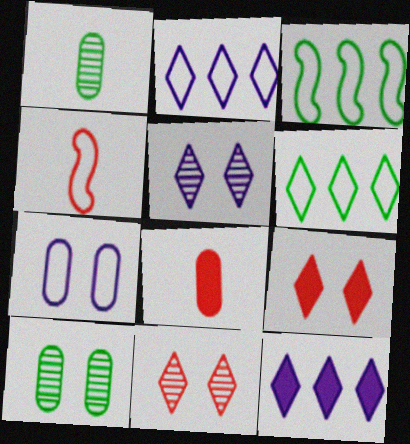[[3, 5, 8], 
[4, 6, 7], 
[4, 10, 12]]